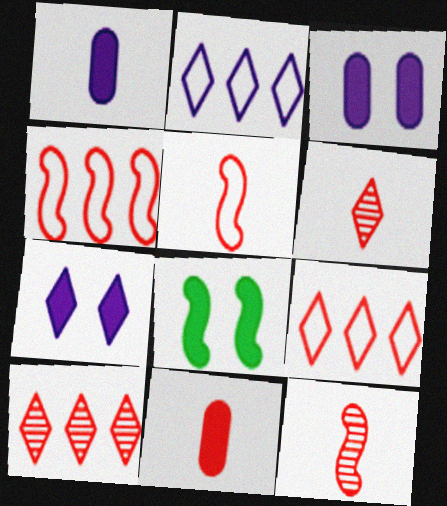[[5, 6, 11]]